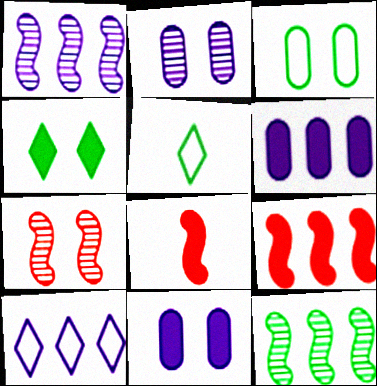[[1, 6, 10], 
[2, 5, 9], 
[4, 6, 8], 
[5, 6, 7]]